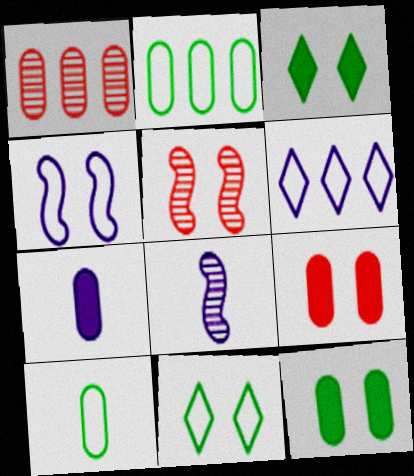[]